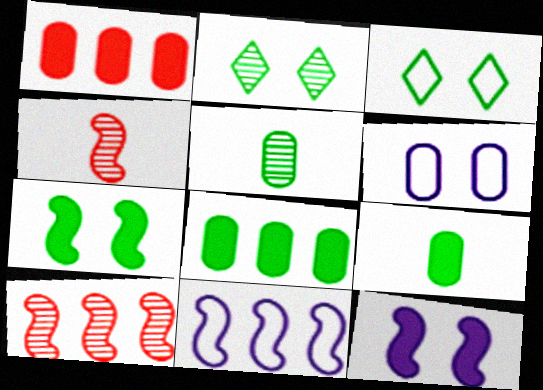[[1, 5, 6], 
[4, 7, 11]]